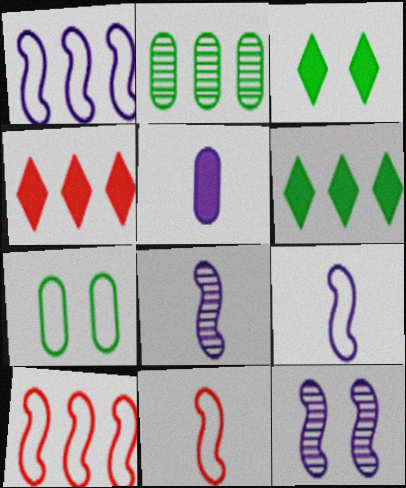[[1, 2, 4], 
[4, 7, 8]]